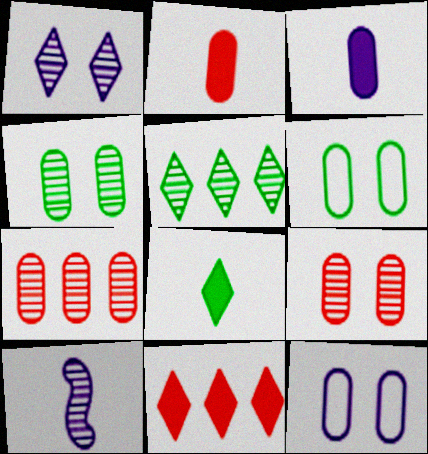[[3, 6, 7], 
[5, 9, 10], 
[6, 10, 11]]